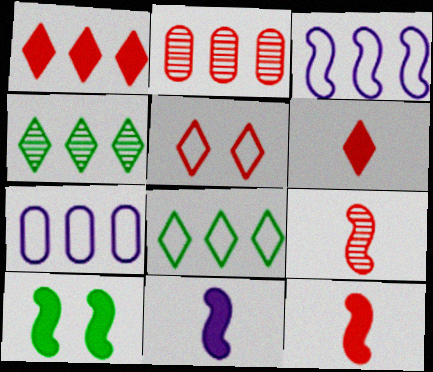[[2, 5, 12], 
[3, 9, 10]]